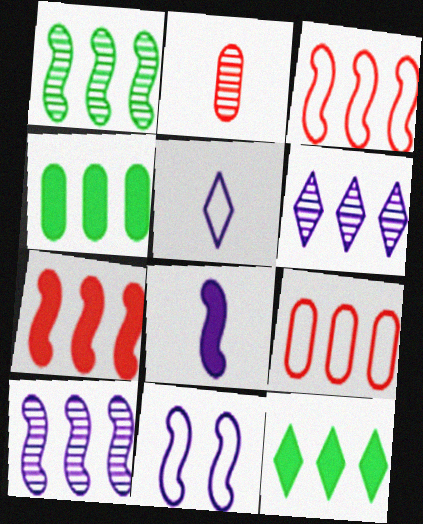[[2, 11, 12], 
[3, 4, 6], 
[8, 10, 11], 
[9, 10, 12]]